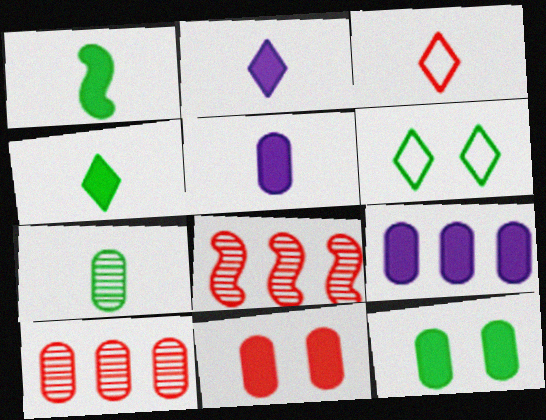[[3, 8, 11], 
[5, 6, 8]]